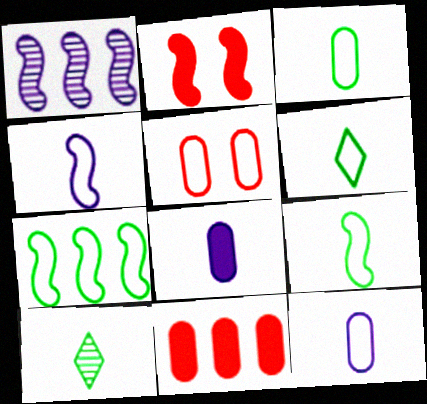[[1, 2, 9], 
[3, 6, 9]]